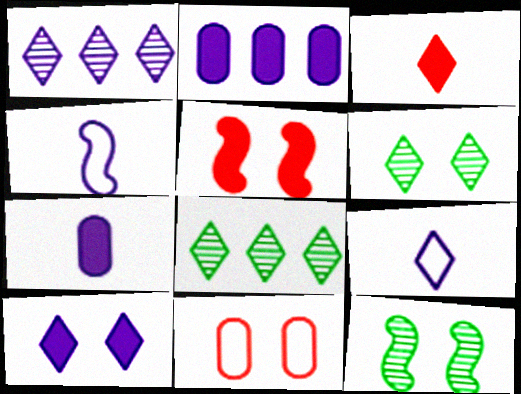[[1, 9, 10], 
[10, 11, 12]]